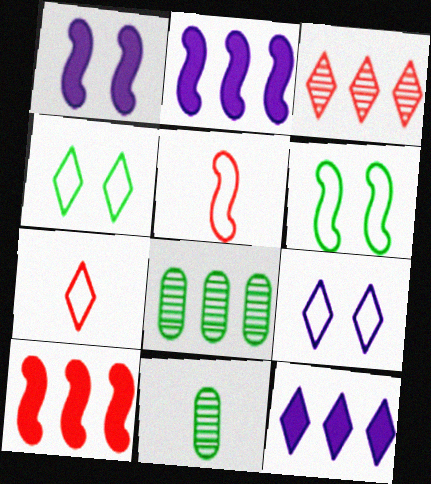[[1, 7, 8], 
[9, 10, 11]]